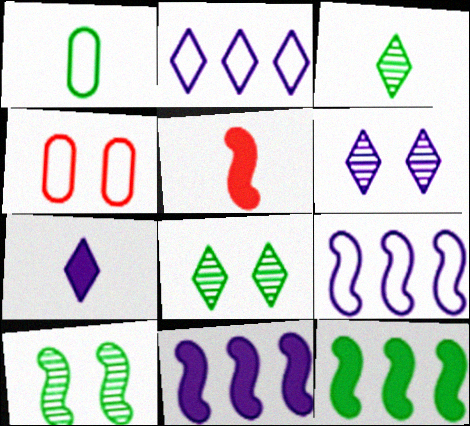[[1, 8, 12], 
[2, 6, 7], 
[3, 4, 11], 
[5, 9, 10]]